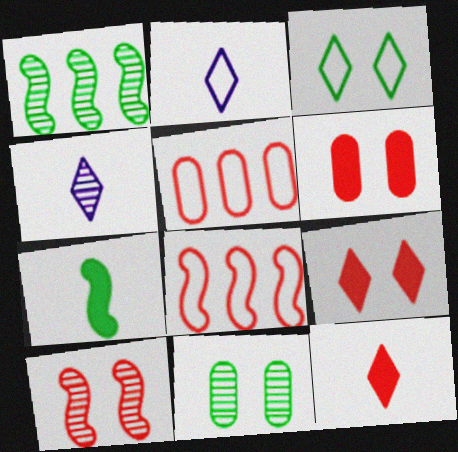[[1, 2, 6], 
[5, 10, 12]]